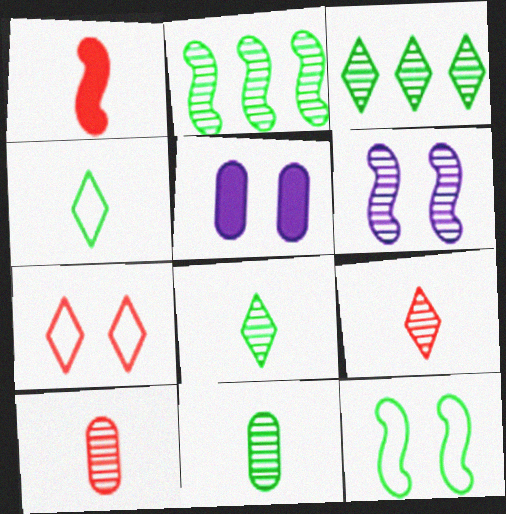[[3, 6, 10]]